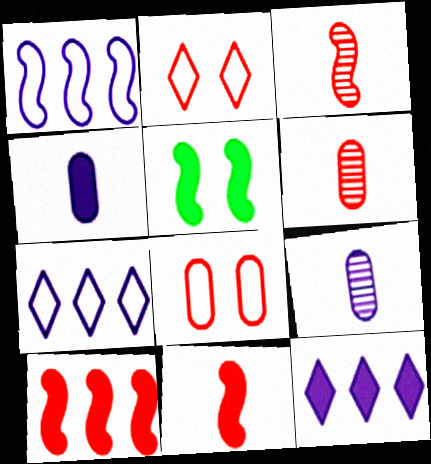[[1, 3, 5], 
[2, 6, 10], 
[5, 6, 7]]